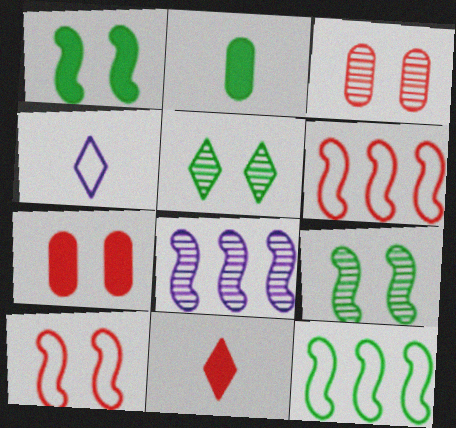[[2, 5, 12], 
[3, 6, 11]]